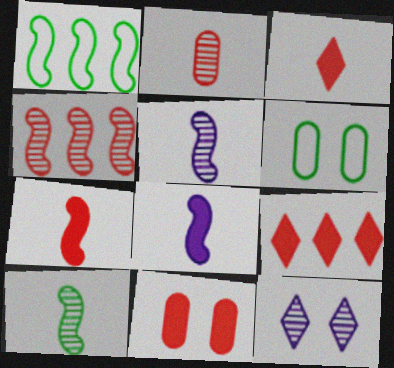[[5, 6, 9], 
[7, 9, 11]]